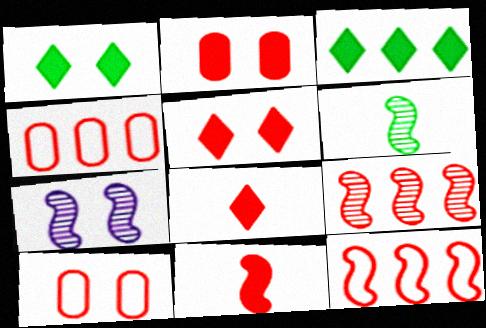[[1, 7, 10], 
[6, 7, 9], 
[8, 9, 10]]